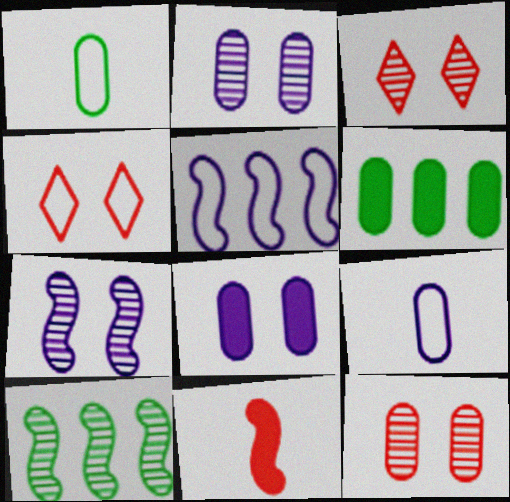[[1, 4, 5], 
[6, 9, 12]]